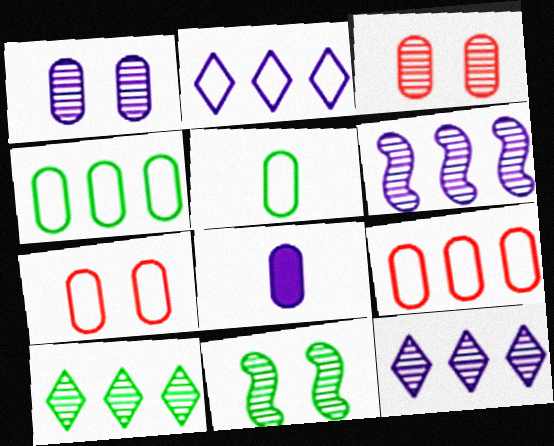[[3, 4, 8]]